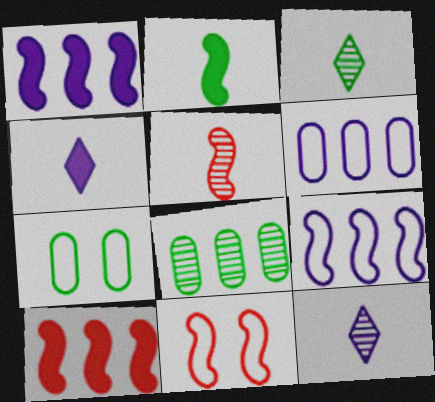[[4, 8, 11], 
[5, 10, 11], 
[7, 10, 12]]